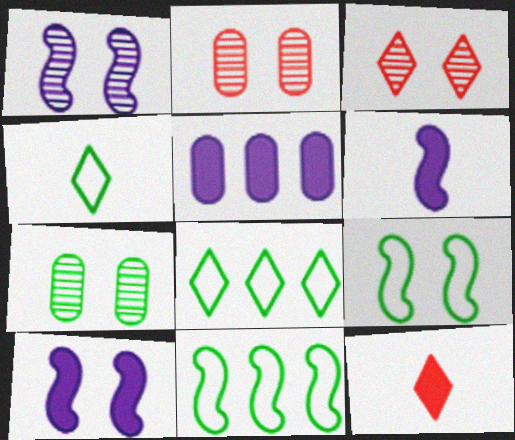[[1, 3, 7], 
[2, 6, 8]]